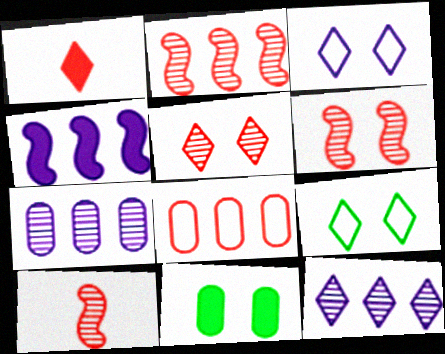[[1, 4, 11], 
[1, 6, 8], 
[1, 9, 12], 
[2, 6, 10], 
[3, 6, 11]]